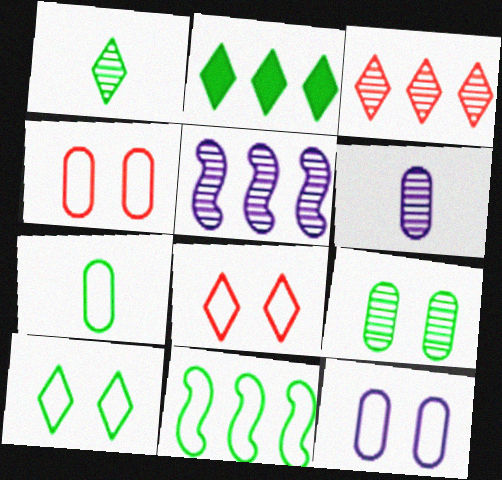[[1, 2, 10], 
[7, 10, 11]]